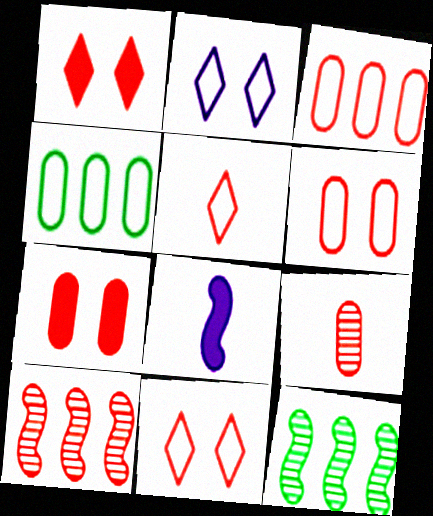[[3, 7, 9], 
[5, 7, 10]]